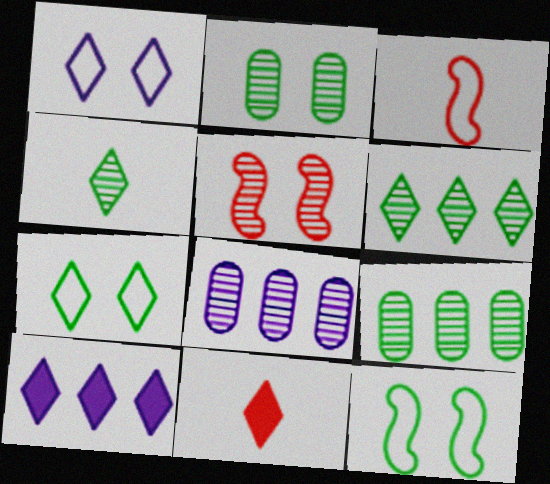[[1, 6, 11], 
[2, 3, 10], 
[4, 5, 8], 
[8, 11, 12]]